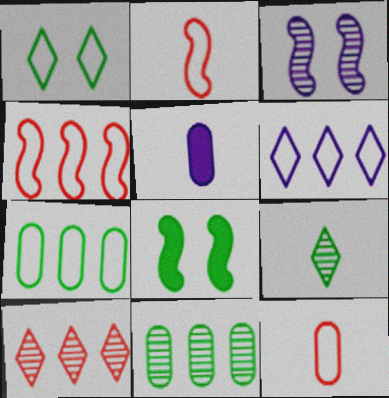[[2, 5, 9], 
[3, 5, 6], 
[4, 6, 7], 
[7, 8, 9]]